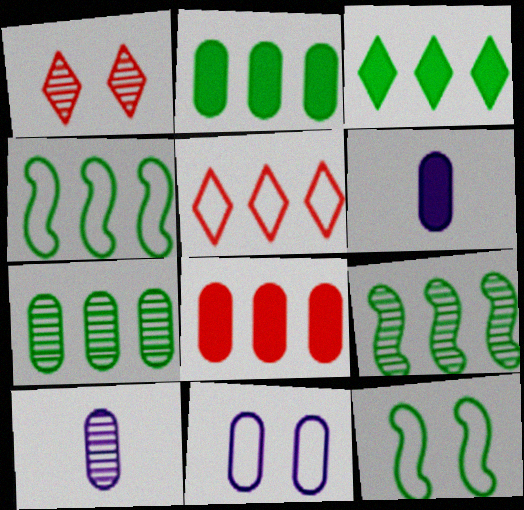[[1, 4, 6], 
[1, 9, 10], 
[3, 4, 7]]